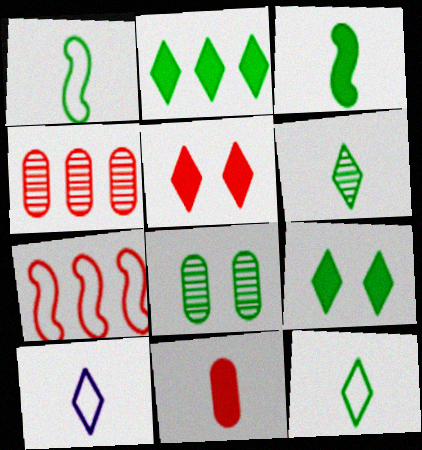[[1, 2, 8]]